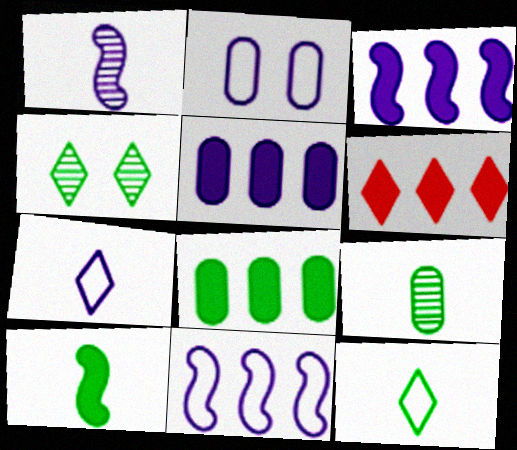[[2, 7, 11], 
[3, 6, 8], 
[4, 6, 7], 
[9, 10, 12]]